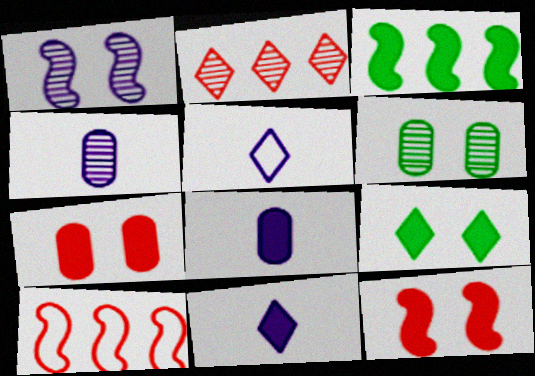[[2, 5, 9], 
[3, 7, 11], 
[4, 9, 10], 
[6, 10, 11]]